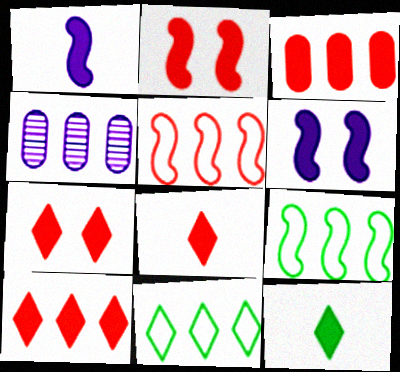[[2, 3, 8], 
[3, 6, 12], 
[4, 9, 10], 
[7, 8, 10]]